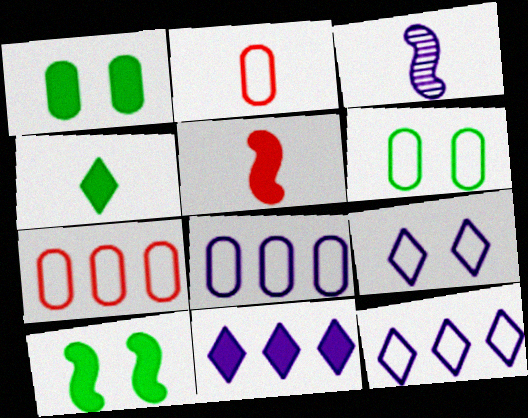[[1, 5, 11], 
[2, 3, 4], 
[2, 6, 8]]